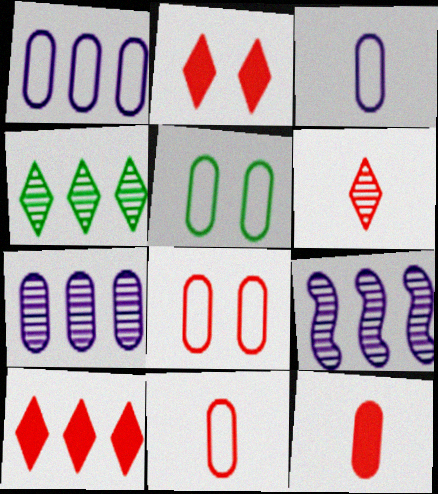[[1, 5, 11], 
[5, 7, 12]]